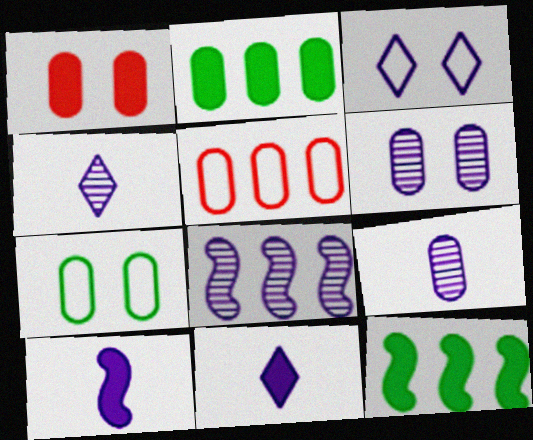[[1, 6, 7], 
[1, 11, 12], 
[4, 6, 8]]